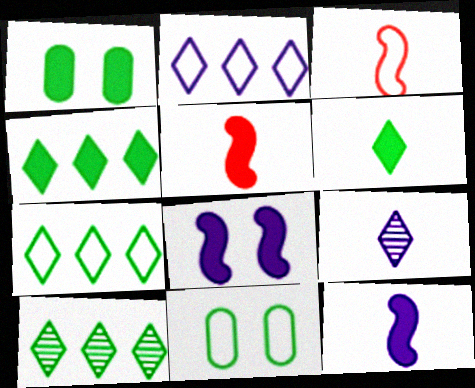[[2, 3, 11], 
[4, 7, 10]]